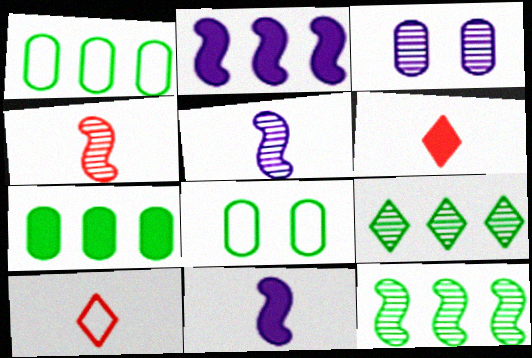[[3, 4, 9]]